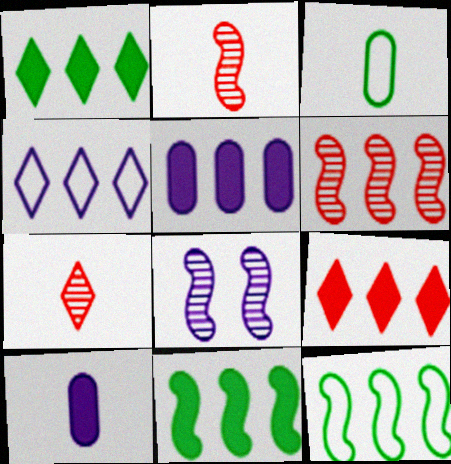[[3, 8, 9], 
[4, 8, 10], 
[5, 9, 11]]